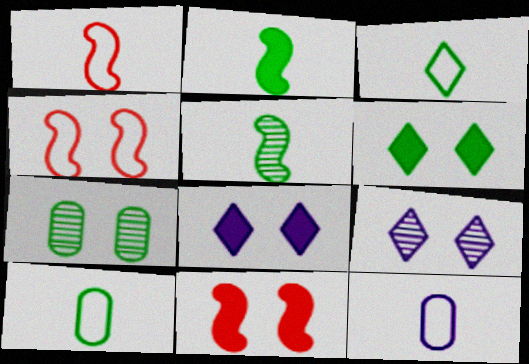[[1, 3, 12], 
[4, 7, 8]]